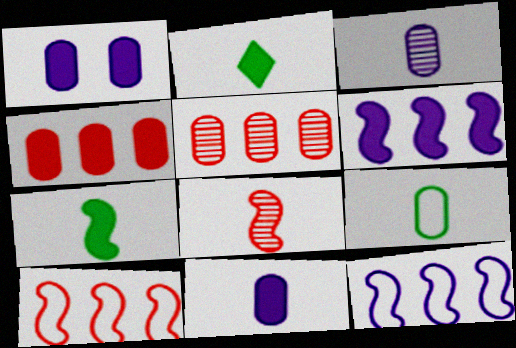[[1, 5, 9]]